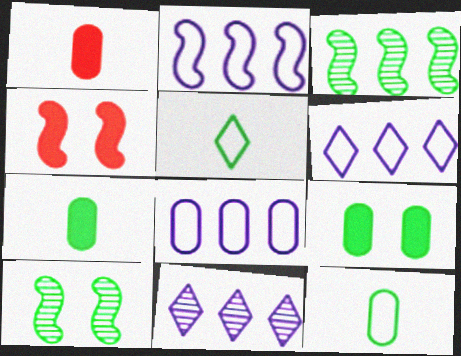[[1, 6, 10], 
[2, 6, 8], 
[3, 5, 9], 
[4, 11, 12]]